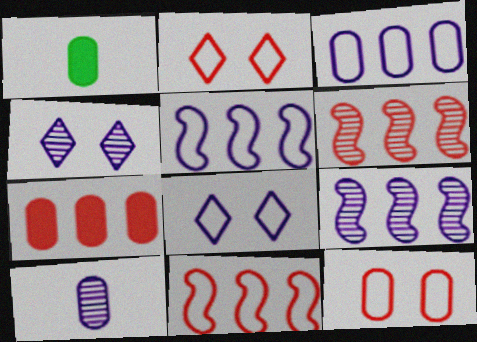[[1, 2, 9], 
[1, 4, 11], 
[1, 6, 8], 
[4, 9, 10]]